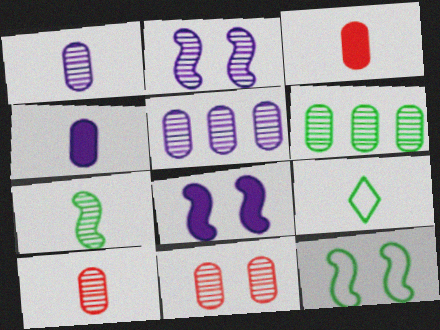[[1, 6, 11]]